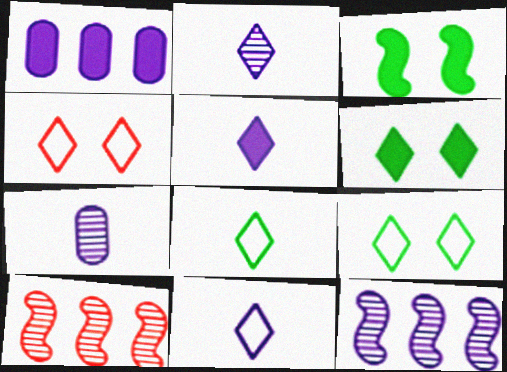[[2, 5, 11]]